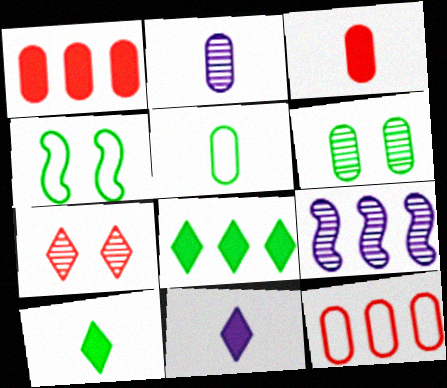[[2, 3, 5], 
[8, 9, 12]]